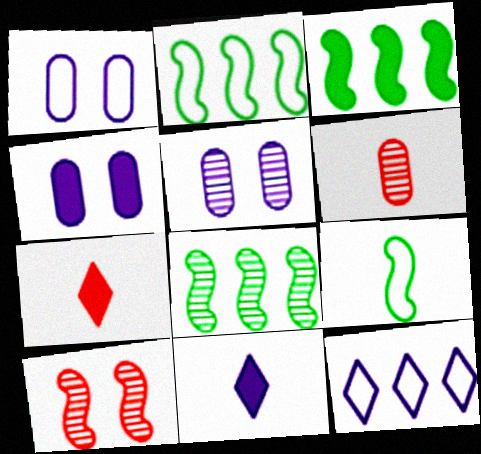[[1, 4, 5], 
[1, 7, 8], 
[2, 3, 8], 
[2, 5, 7], 
[3, 4, 7], 
[6, 9, 11]]